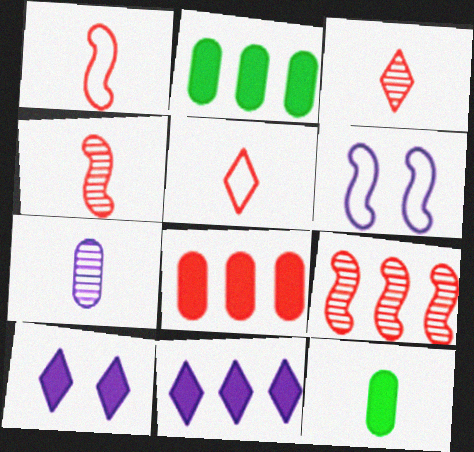[[2, 3, 6], 
[6, 7, 11]]